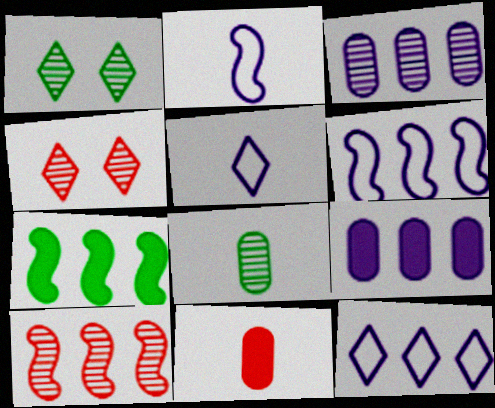[[1, 6, 11], 
[6, 7, 10]]